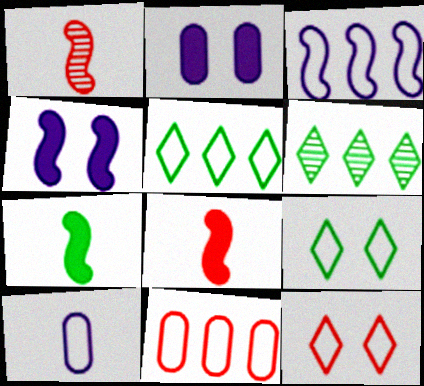[[1, 2, 5], 
[3, 5, 11]]